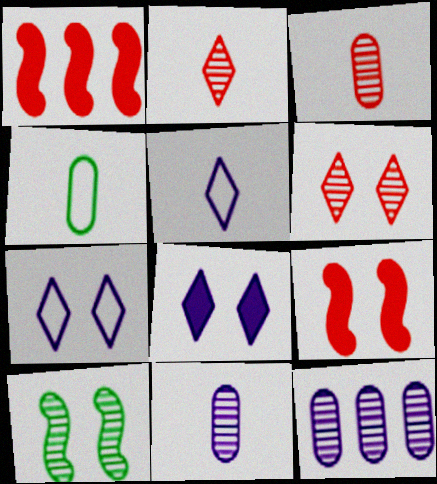[[2, 10, 12]]